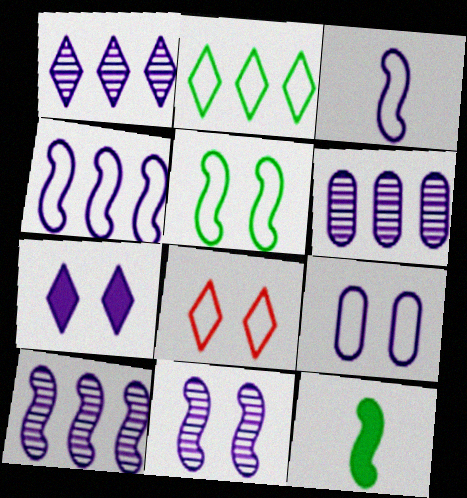[[1, 6, 10], 
[3, 6, 7], 
[5, 8, 9], 
[6, 8, 12], 
[7, 9, 11]]